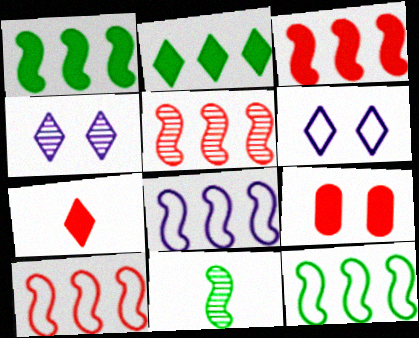[[1, 5, 8], 
[3, 5, 10], 
[3, 7, 9], 
[8, 10, 12]]